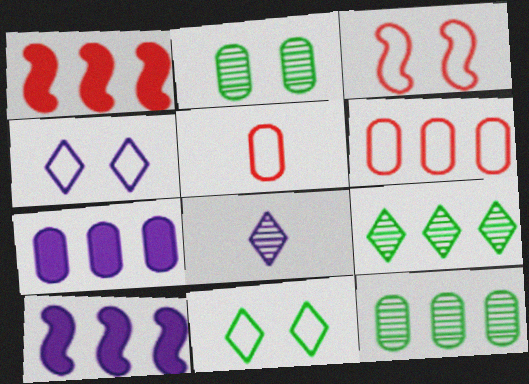[[2, 5, 7], 
[6, 7, 12], 
[6, 9, 10]]